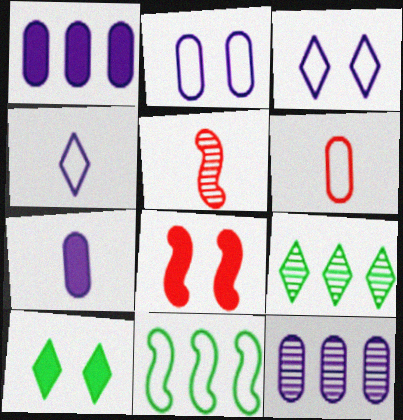[[2, 7, 12], 
[3, 6, 11]]